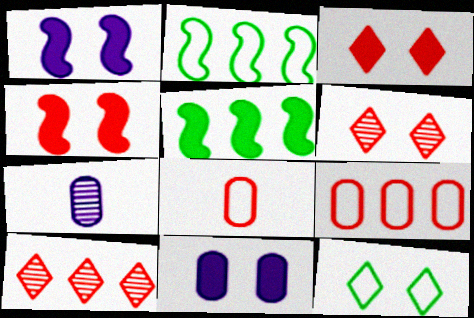[[2, 3, 7], 
[4, 8, 10]]